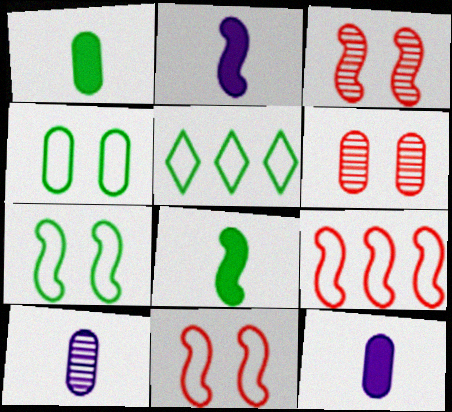[[2, 5, 6], 
[3, 5, 12]]